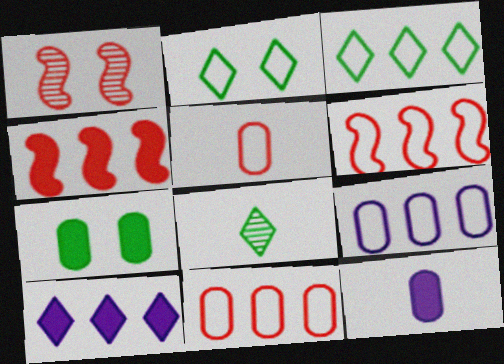[[1, 3, 12], 
[3, 6, 9]]